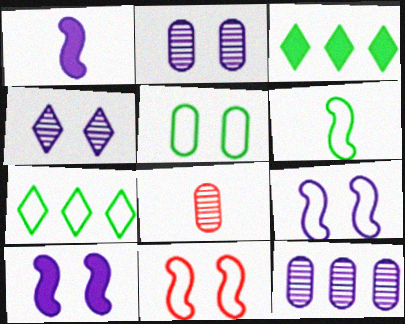[[3, 8, 9], 
[5, 6, 7], 
[7, 8, 10]]